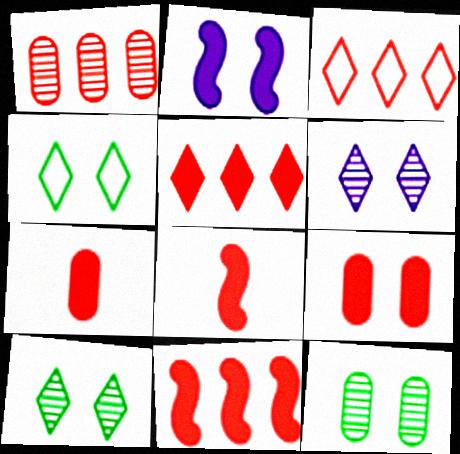[[1, 3, 11], 
[5, 8, 9]]